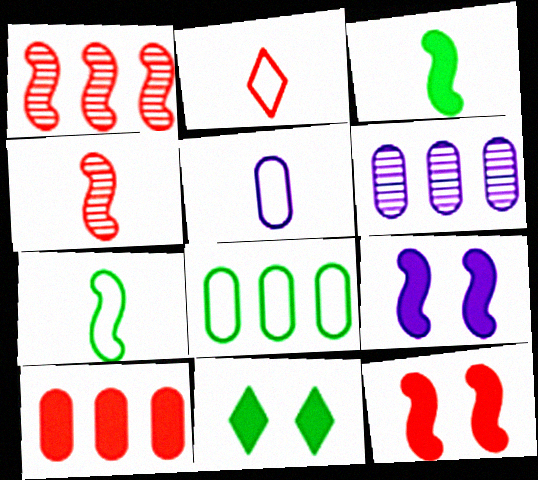[[1, 5, 11], 
[1, 7, 9], 
[2, 5, 7], 
[6, 8, 10]]